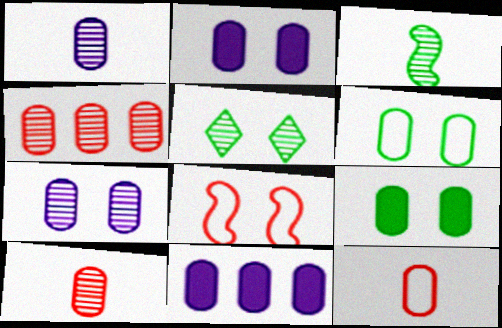[[2, 5, 8], 
[6, 10, 11]]